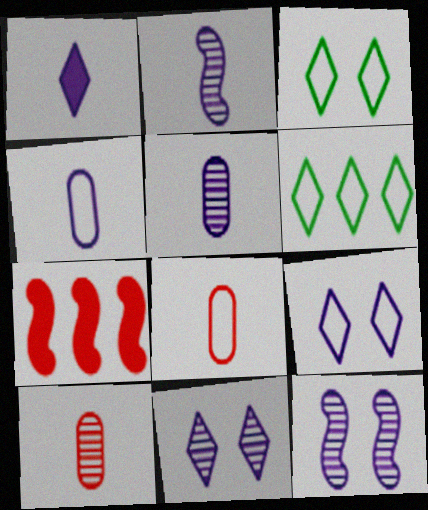[[1, 2, 4], 
[3, 5, 7]]